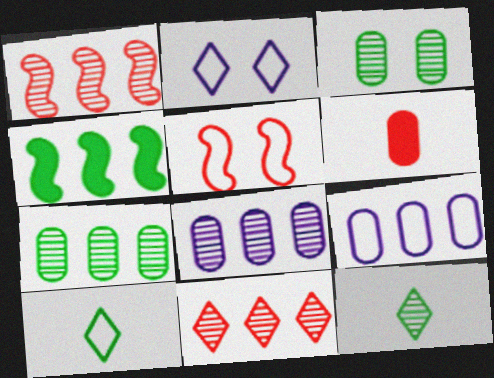[[3, 4, 10], 
[3, 6, 9], 
[4, 9, 11], 
[5, 6, 11], 
[5, 9, 10]]